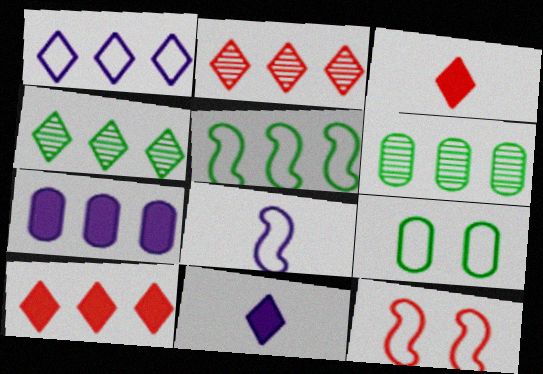[[1, 4, 10], 
[2, 5, 7], 
[5, 8, 12], 
[6, 11, 12]]